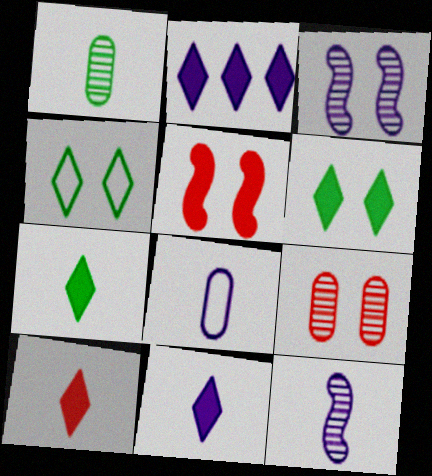[[2, 3, 8], 
[2, 6, 10], 
[7, 10, 11], 
[8, 11, 12]]